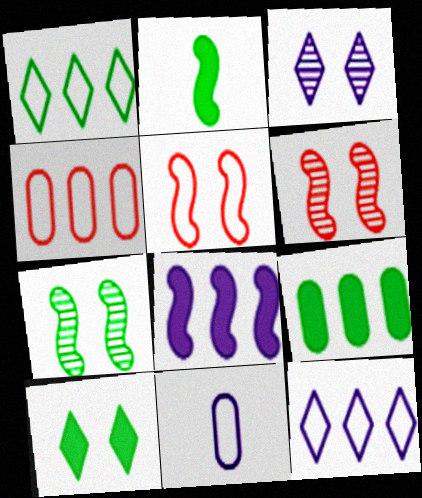[[1, 5, 11], 
[2, 3, 4], 
[2, 9, 10], 
[3, 8, 11]]